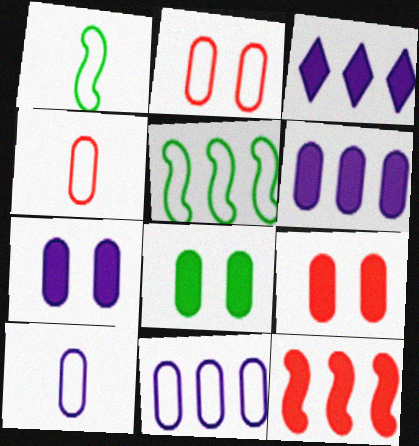[[7, 8, 9]]